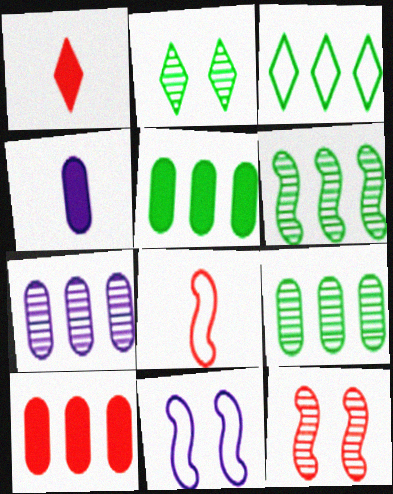[[1, 9, 11], 
[3, 4, 12], 
[3, 5, 6]]